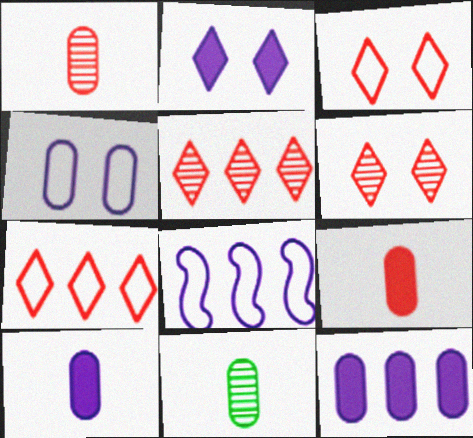[]